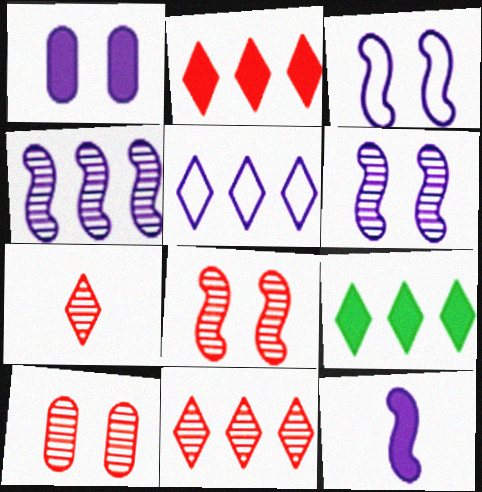[[3, 4, 12], 
[5, 9, 11]]